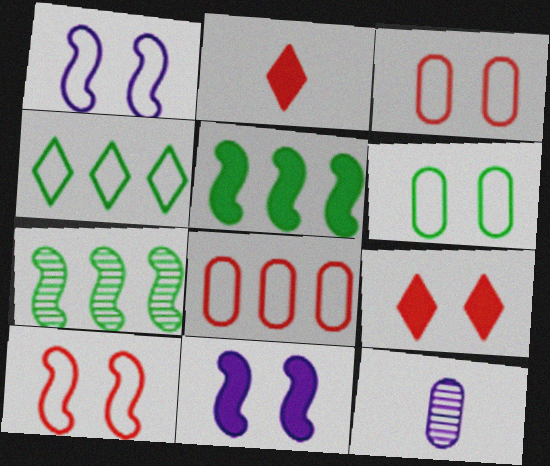[]